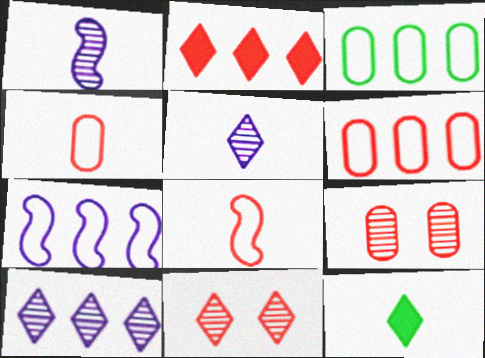[[1, 4, 12], 
[2, 8, 9], 
[7, 9, 12]]